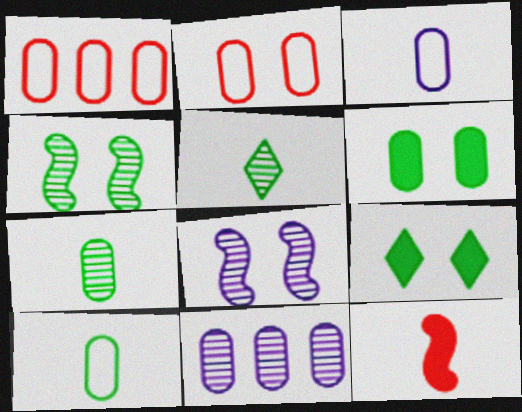[[2, 8, 9], 
[3, 5, 12]]